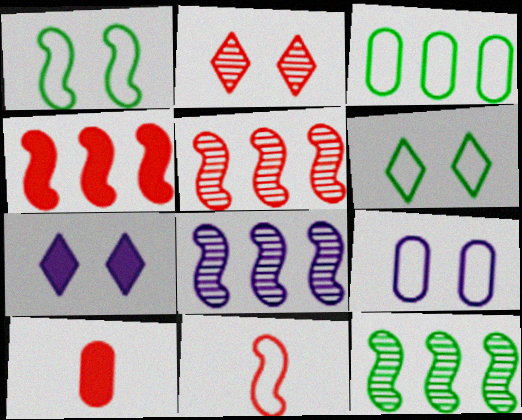[[2, 6, 7], 
[5, 8, 12], 
[6, 8, 10]]